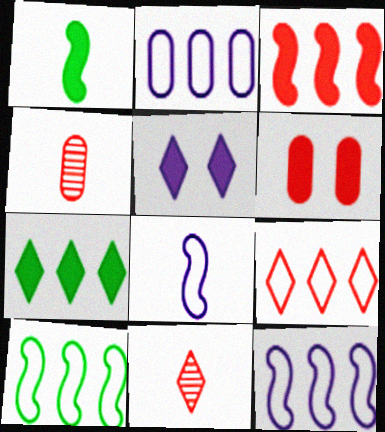[[2, 9, 10], 
[4, 5, 10]]